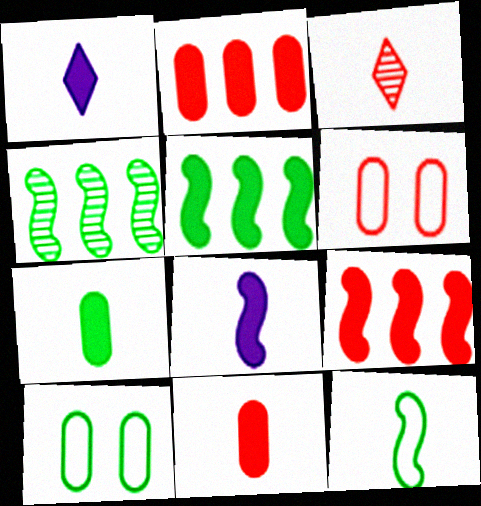[[1, 4, 6], 
[3, 6, 9]]